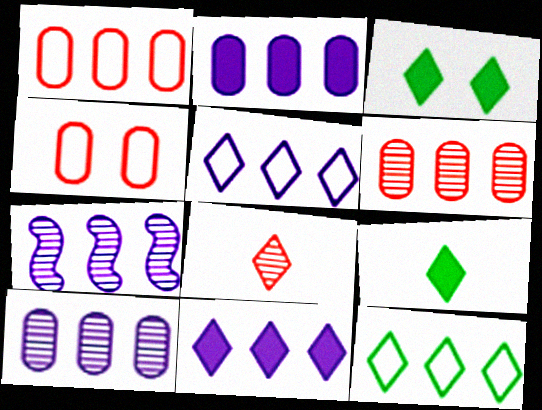[[2, 5, 7], 
[3, 5, 8], 
[4, 7, 9]]